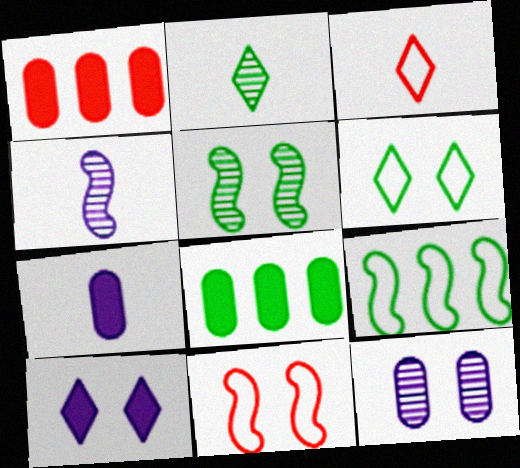[[1, 4, 6]]